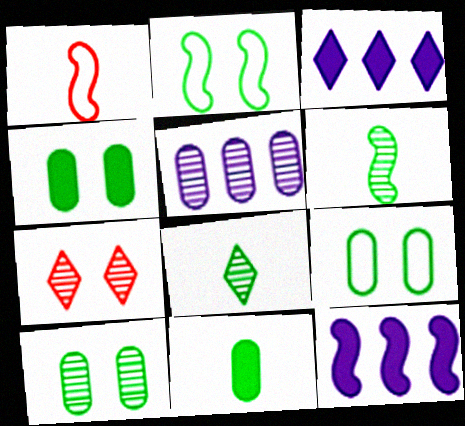[[1, 3, 10], 
[4, 9, 10], 
[5, 6, 7]]